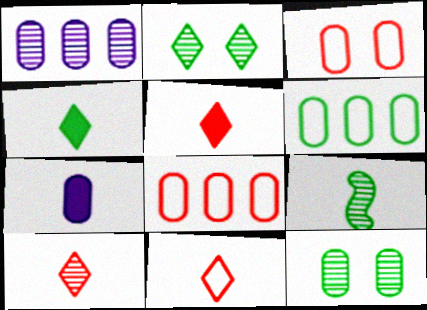[[5, 10, 11], 
[7, 8, 12], 
[7, 9, 11]]